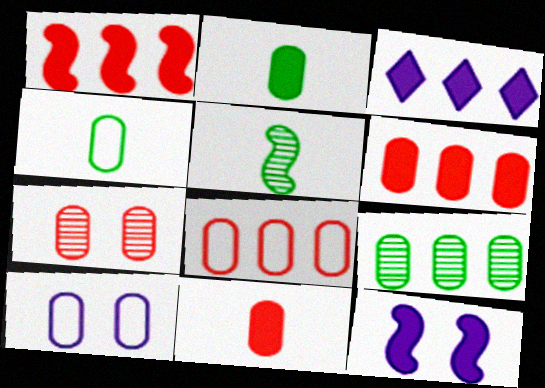[[4, 8, 10], 
[7, 8, 11], 
[9, 10, 11]]